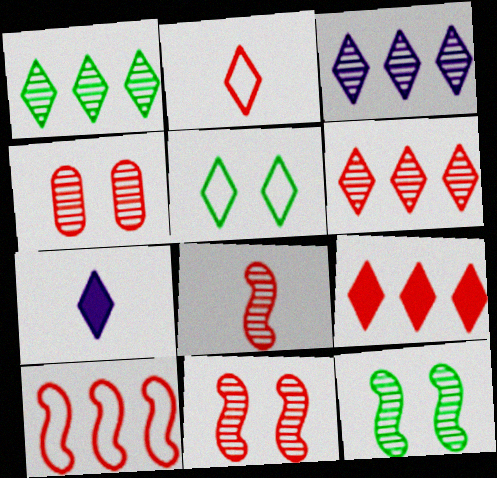[[1, 3, 6], 
[4, 6, 8], 
[5, 6, 7]]